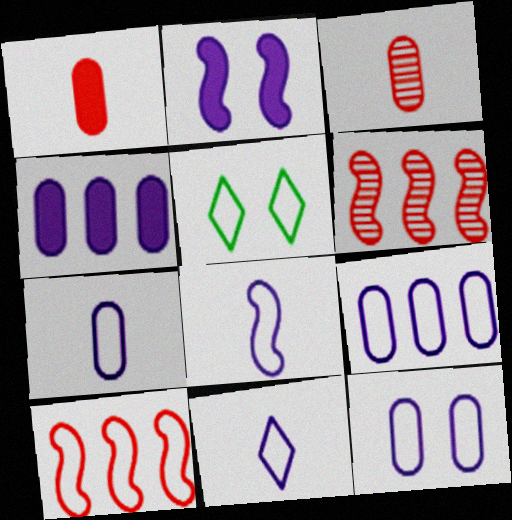[[5, 7, 10], 
[7, 8, 11], 
[7, 9, 12]]